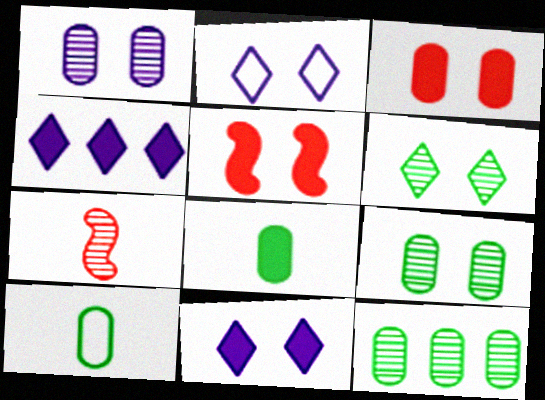[[2, 5, 9], 
[4, 5, 8]]